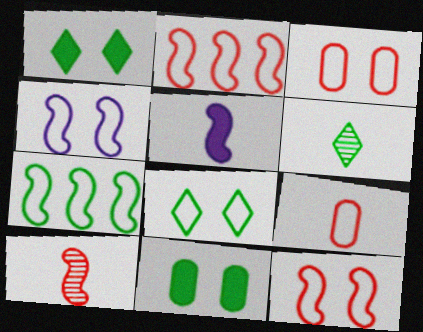[[3, 4, 8], 
[5, 6, 9], 
[6, 7, 11]]